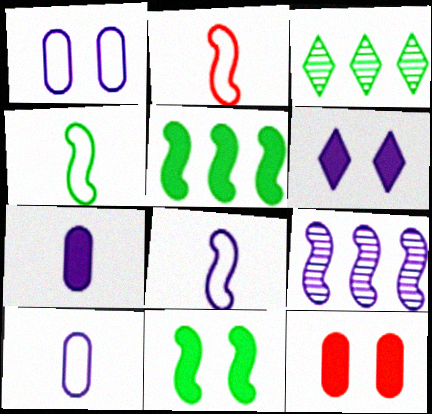[[2, 4, 8], 
[2, 9, 11], 
[3, 8, 12], 
[6, 9, 10], 
[6, 11, 12]]